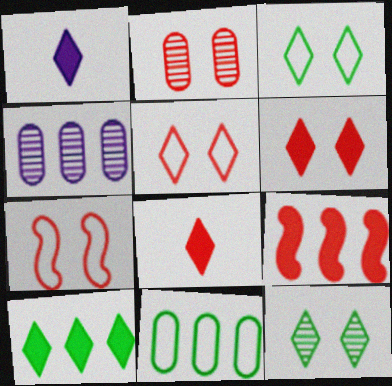[[1, 6, 10], 
[2, 6, 7]]